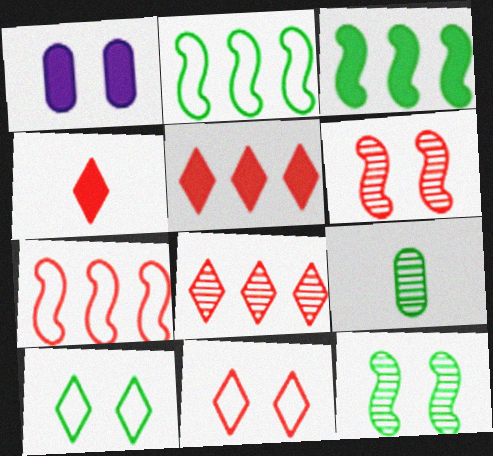[[1, 3, 4], 
[1, 6, 10], 
[1, 11, 12], 
[3, 9, 10], 
[4, 8, 11]]